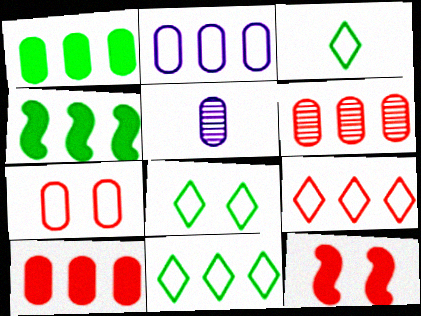[[1, 2, 6], 
[1, 5, 7], 
[3, 8, 11], 
[5, 11, 12]]